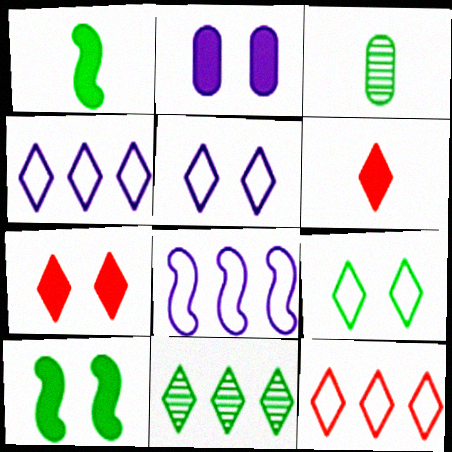[[2, 7, 10], 
[3, 7, 8], 
[5, 6, 11]]